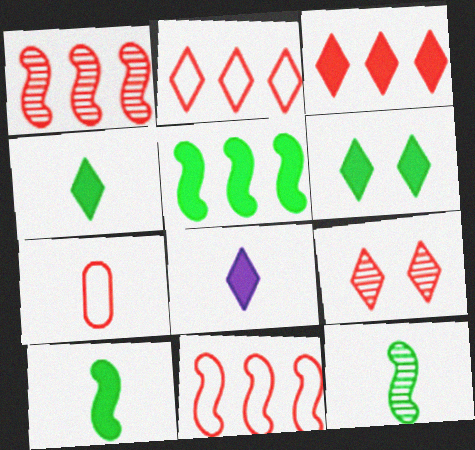[[3, 6, 8], 
[7, 8, 12]]